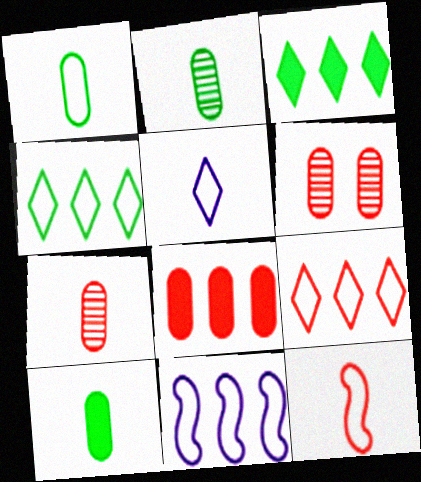[[1, 2, 10], 
[1, 5, 12]]